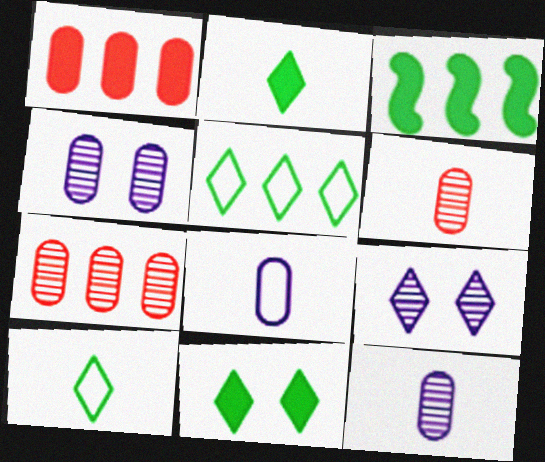[]